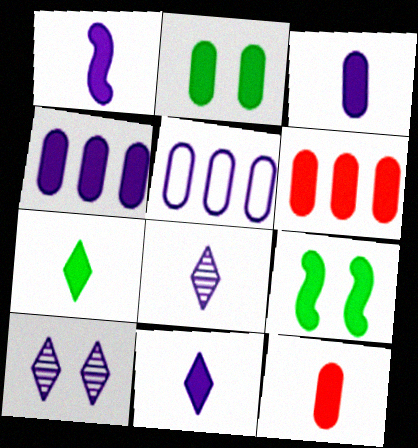[[1, 3, 11], 
[1, 5, 10], 
[1, 7, 12], 
[2, 3, 6], 
[2, 4, 12], 
[6, 9, 11]]